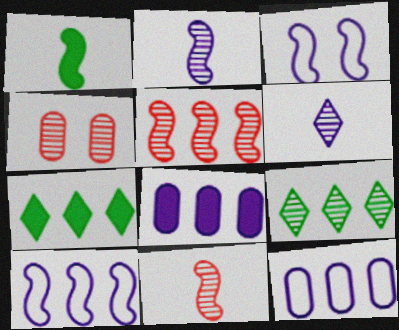[[1, 3, 5], 
[2, 4, 9], 
[3, 6, 8], 
[5, 7, 12]]